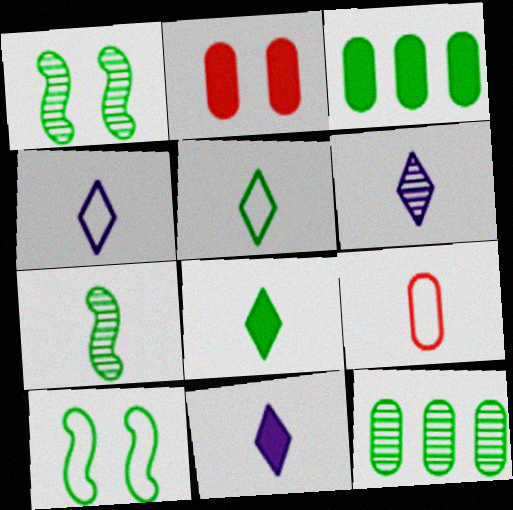[[1, 3, 5], 
[4, 6, 11], 
[7, 9, 11], 
[8, 10, 12]]